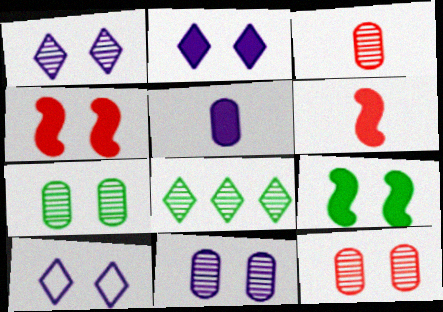[[1, 2, 10], 
[4, 7, 10], 
[7, 11, 12], 
[9, 10, 12]]